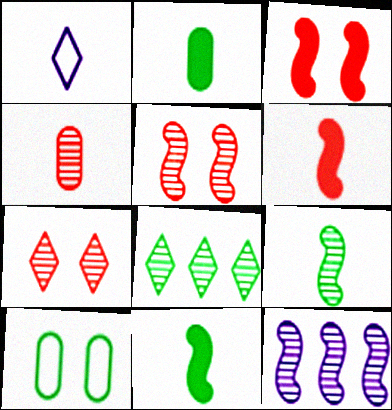[[1, 4, 11], 
[5, 9, 12], 
[8, 10, 11]]